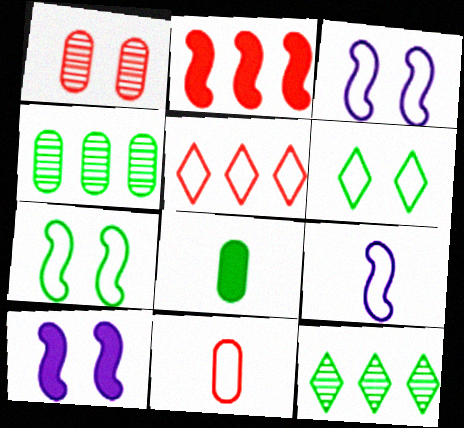[[1, 6, 10], 
[7, 8, 12], 
[10, 11, 12]]